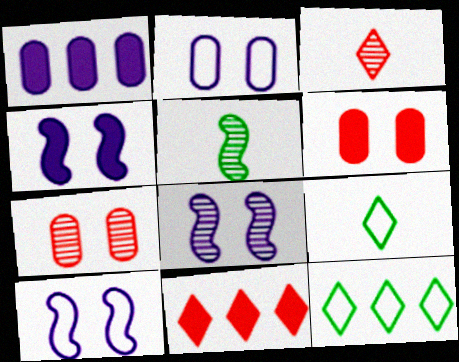[[2, 5, 11], 
[4, 8, 10]]